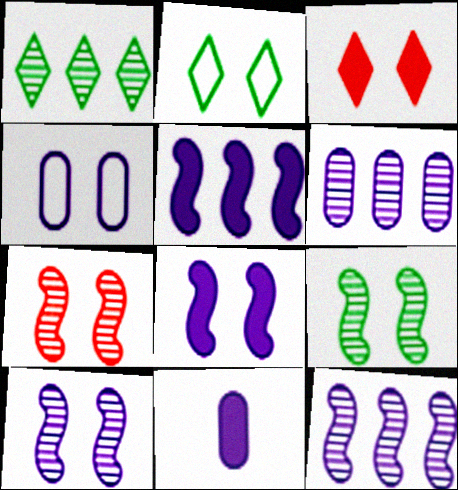[[3, 4, 9], 
[4, 6, 11], 
[7, 9, 10]]